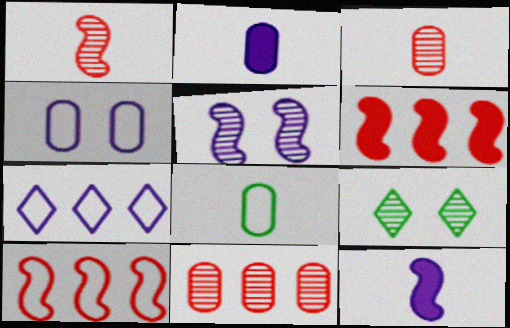[[2, 3, 8], 
[2, 5, 7], 
[2, 9, 10]]